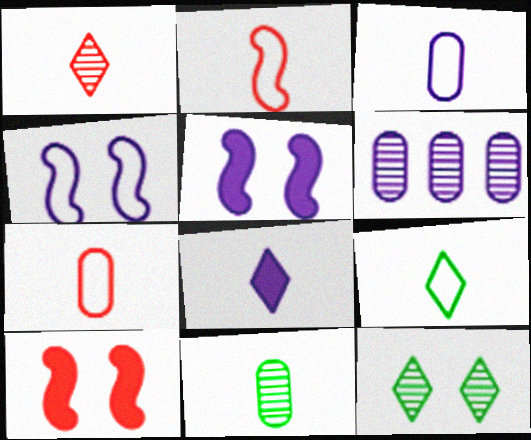[[1, 8, 9], 
[2, 3, 9], 
[2, 8, 11], 
[4, 6, 8], 
[6, 9, 10]]